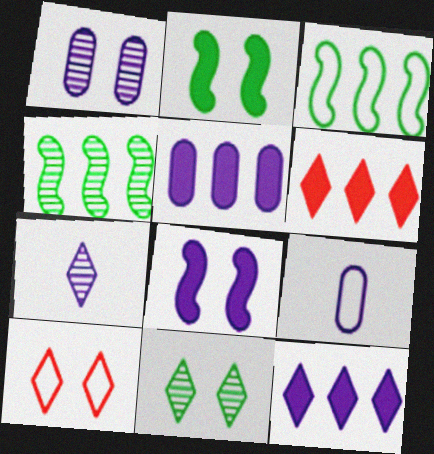[[1, 2, 10], 
[1, 5, 9], 
[3, 9, 10]]